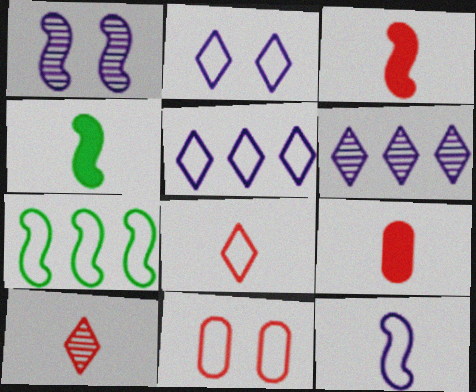[[1, 3, 7], 
[4, 6, 11]]